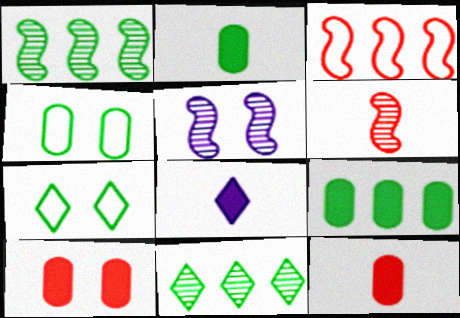[[1, 2, 7], 
[1, 5, 6], 
[5, 7, 10]]